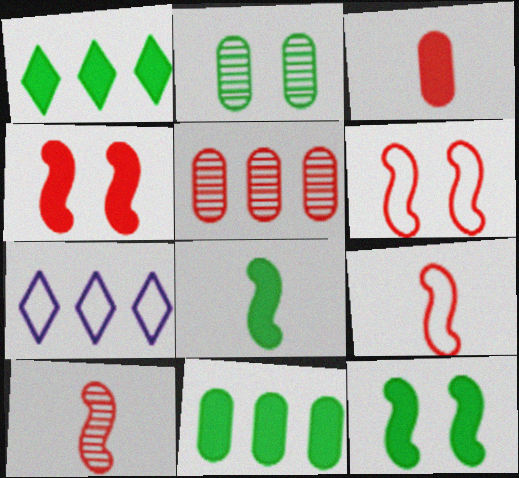[]